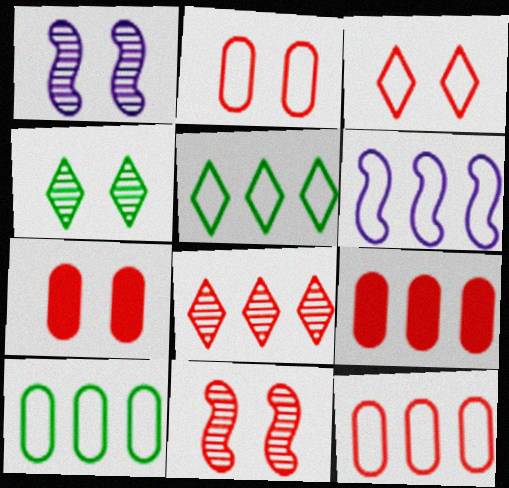[[3, 7, 11], 
[5, 6, 12]]